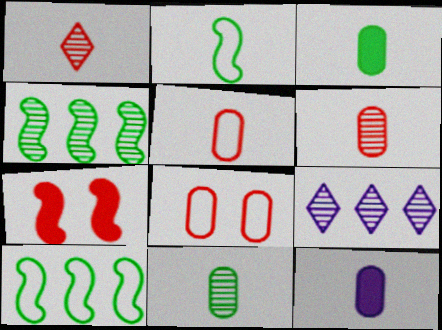[[1, 2, 12], 
[5, 11, 12]]